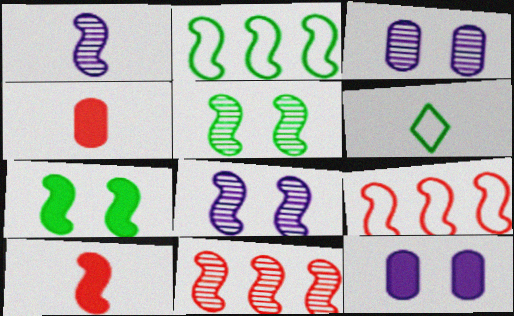[[1, 4, 6], 
[1, 5, 11], 
[1, 7, 9], 
[2, 8, 10], 
[6, 11, 12]]